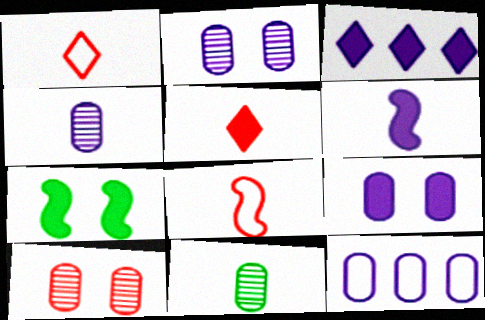[[1, 6, 11], 
[3, 6, 9], 
[4, 9, 12]]